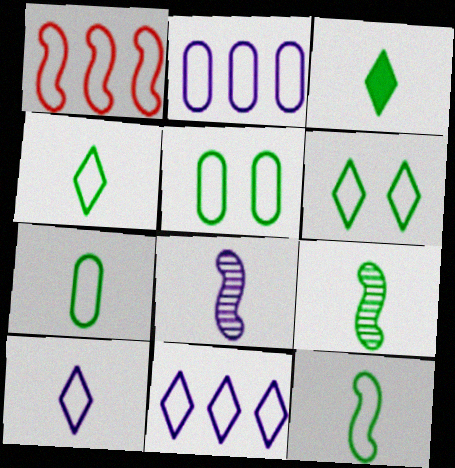[[1, 5, 10], 
[3, 7, 9], 
[4, 7, 12]]